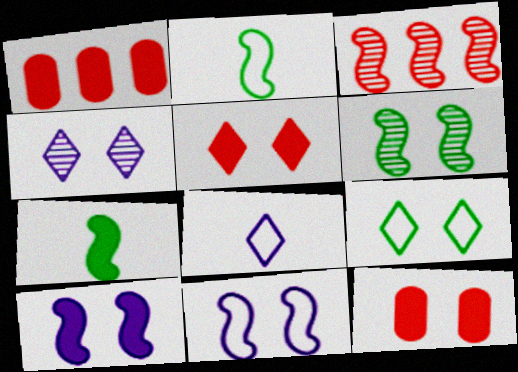[[1, 2, 4], 
[1, 6, 8], 
[2, 3, 10], 
[3, 7, 11], 
[4, 5, 9]]